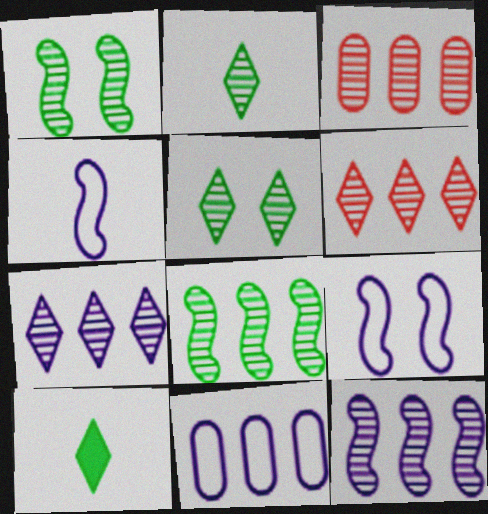[[3, 7, 8], 
[3, 9, 10]]